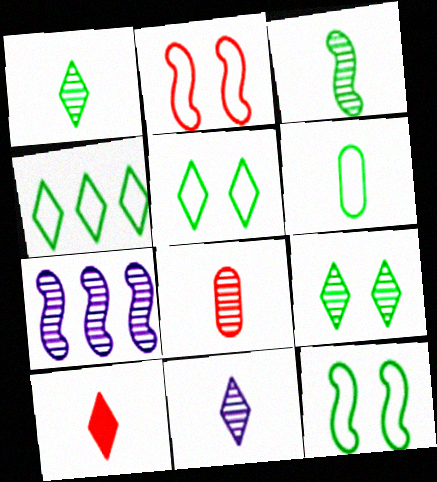[[3, 8, 11], 
[4, 6, 12], 
[7, 8, 9]]